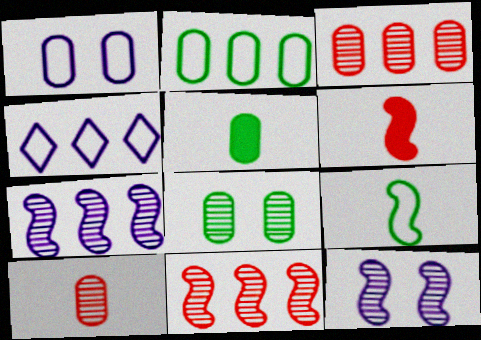[[1, 3, 5], 
[2, 5, 8], 
[4, 6, 8]]